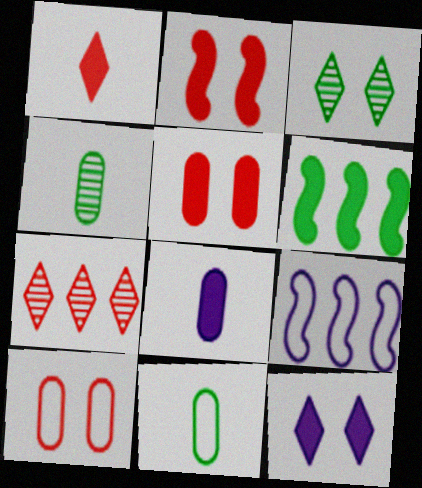[[3, 6, 11]]